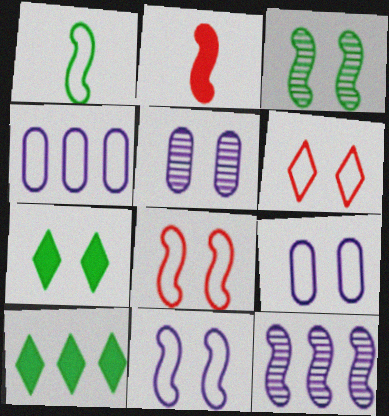[[1, 4, 6], 
[5, 7, 8]]